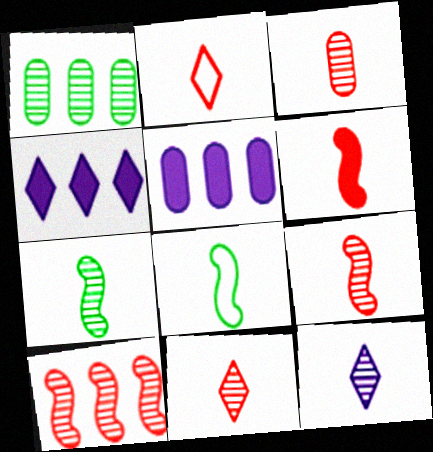[[2, 3, 6], 
[3, 7, 12], 
[3, 9, 11]]